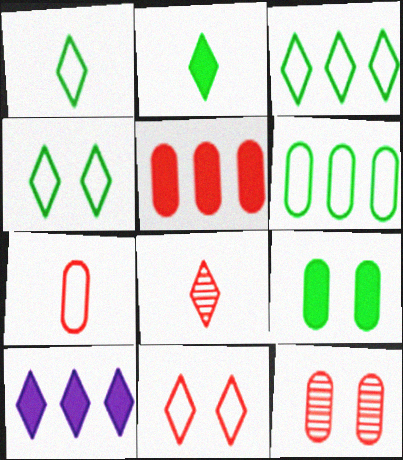[[1, 3, 4], 
[4, 8, 10], 
[5, 7, 12]]